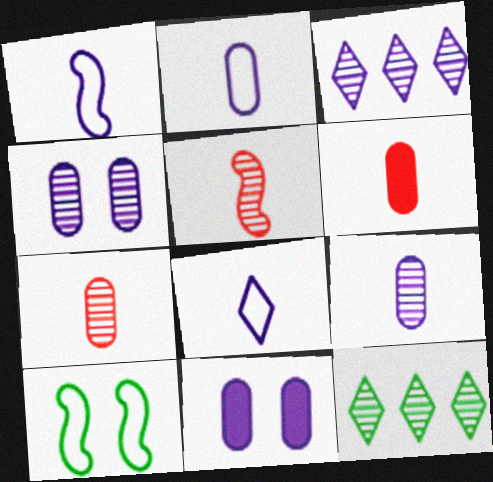[[1, 2, 8], 
[1, 3, 11], 
[3, 6, 10], 
[4, 5, 12]]